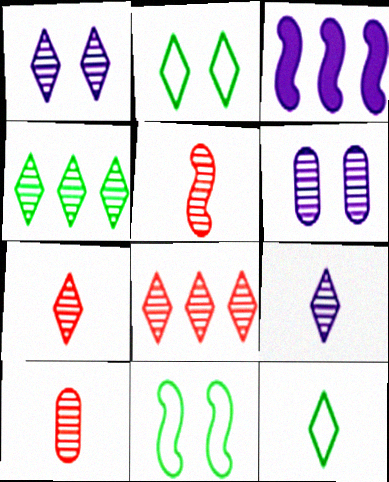[[1, 4, 7], 
[2, 3, 10], 
[3, 5, 11], 
[4, 5, 6], 
[5, 7, 10]]